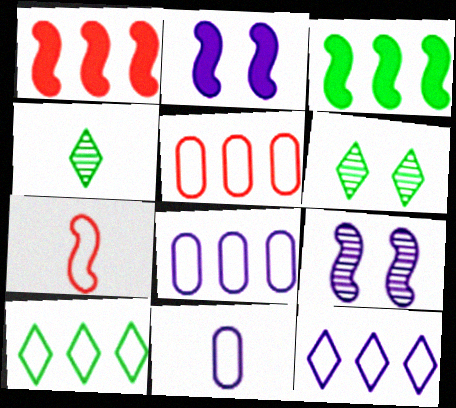[[1, 6, 11], 
[2, 4, 5], 
[3, 7, 9]]